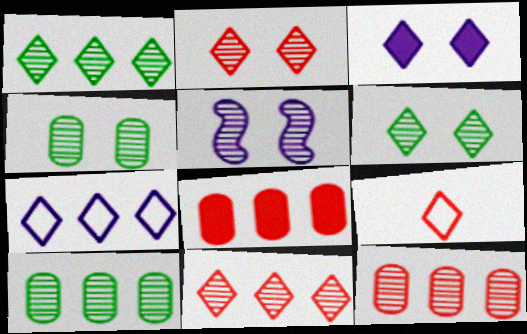[[1, 3, 9], 
[2, 4, 5]]